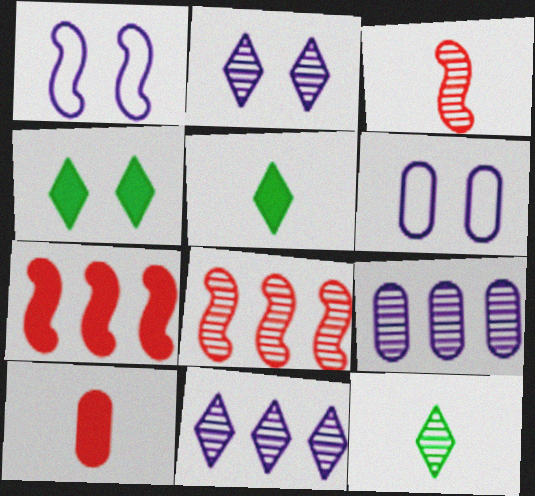[[5, 6, 8], 
[6, 7, 12]]